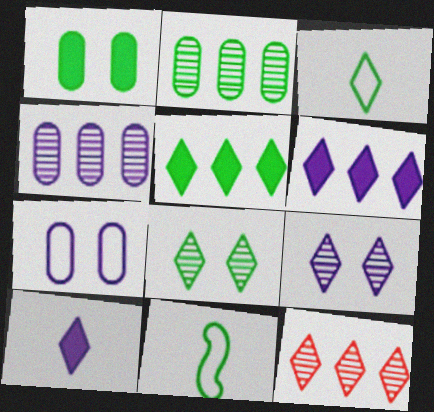[[3, 5, 8]]